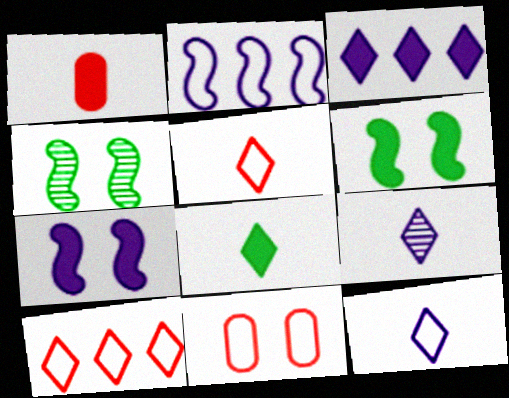[[1, 3, 6], 
[5, 8, 9]]